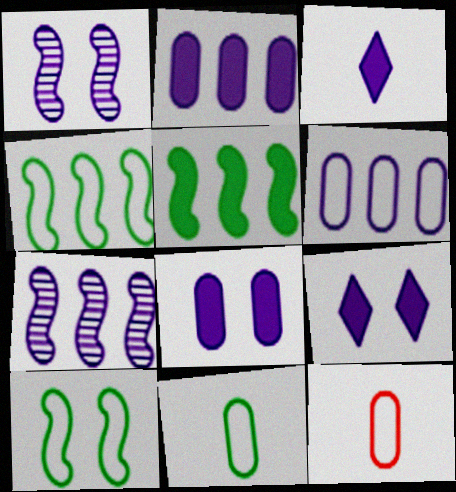[[1, 3, 6]]